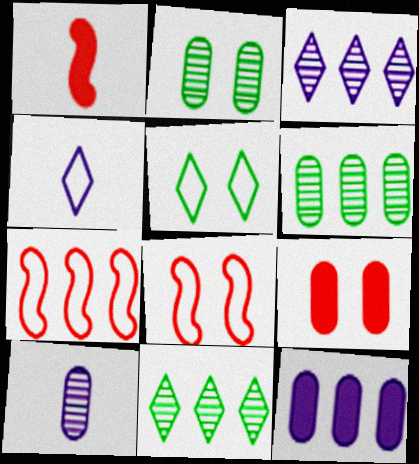[[7, 11, 12]]